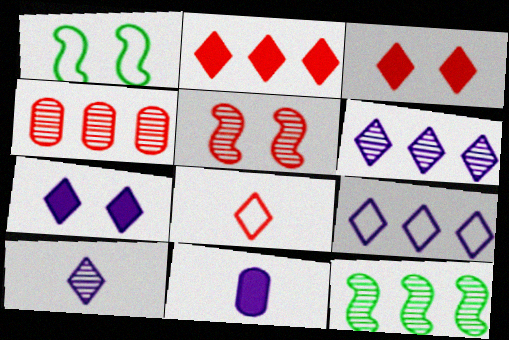[[4, 6, 12], 
[7, 9, 10]]